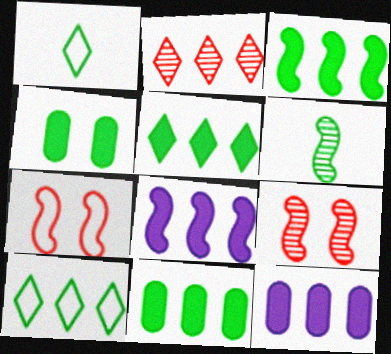[[1, 9, 12], 
[3, 5, 11], 
[4, 6, 10], 
[6, 7, 8]]